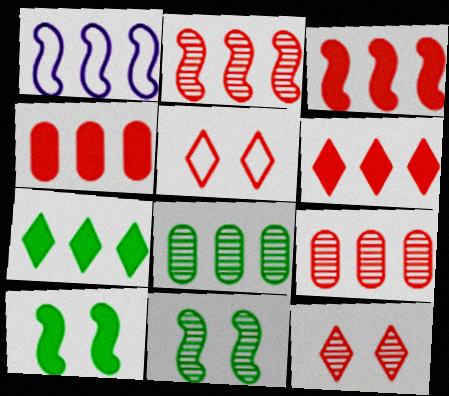[[1, 6, 8], 
[1, 7, 9], 
[3, 4, 6]]